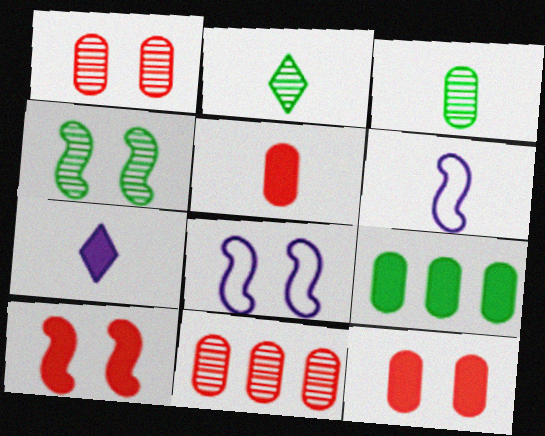[[2, 5, 6], 
[4, 8, 10], 
[7, 9, 10]]